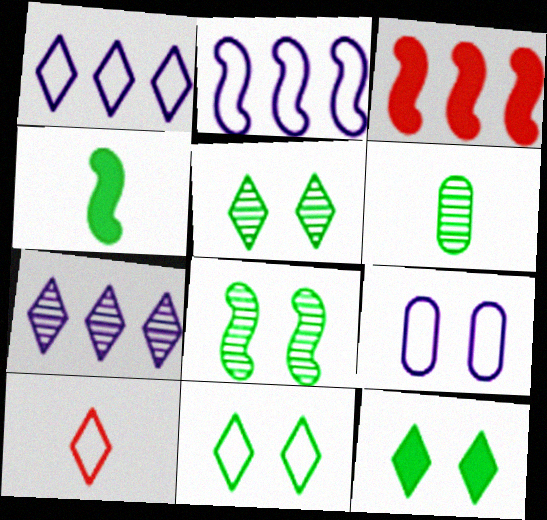[[1, 10, 11], 
[5, 11, 12], 
[7, 10, 12]]